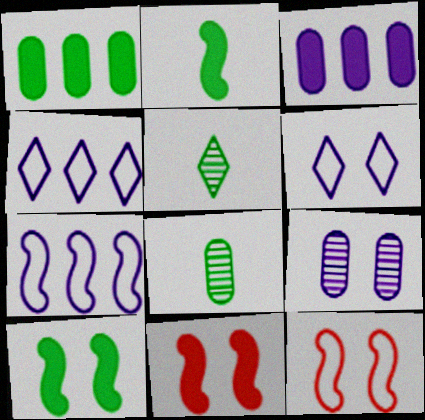[[3, 5, 12], 
[4, 8, 11]]